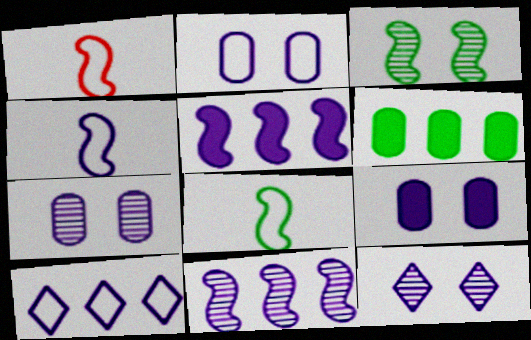[[1, 3, 5], 
[1, 4, 8], 
[1, 6, 12], 
[2, 4, 10], 
[2, 7, 9]]